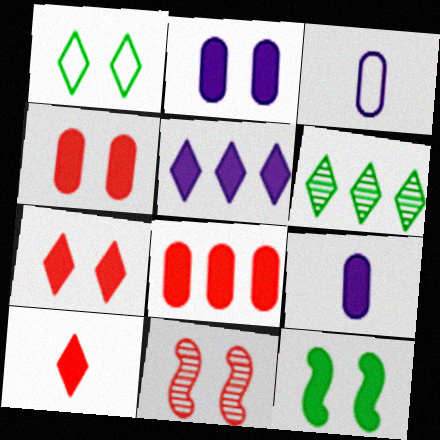[[1, 2, 11], 
[2, 7, 12]]